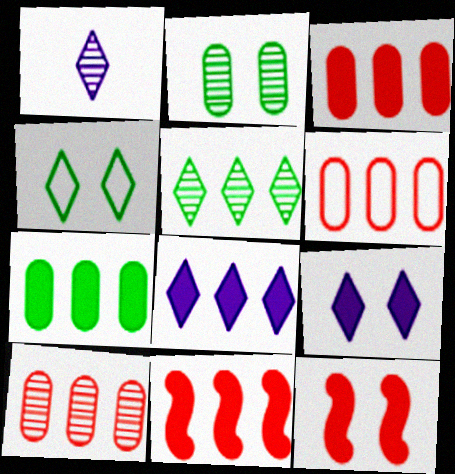[[3, 6, 10], 
[7, 8, 11]]